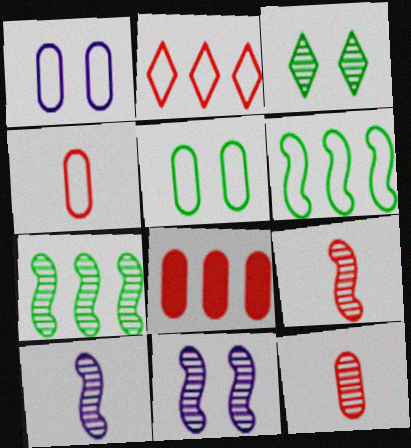[[7, 9, 11]]